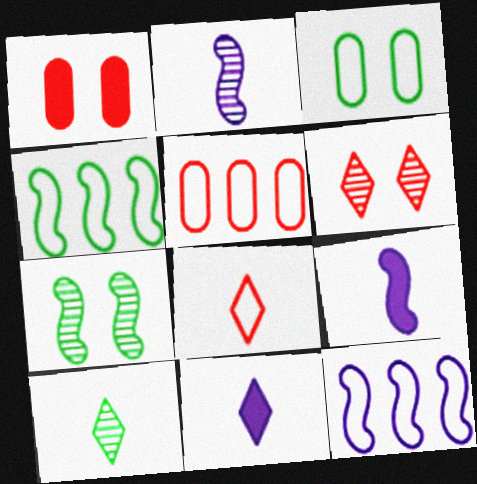[[1, 10, 12], 
[3, 8, 12], 
[5, 7, 11], 
[8, 10, 11]]